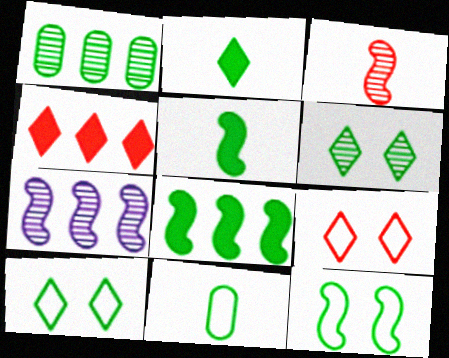[[1, 2, 12], 
[1, 5, 10], 
[6, 8, 11]]